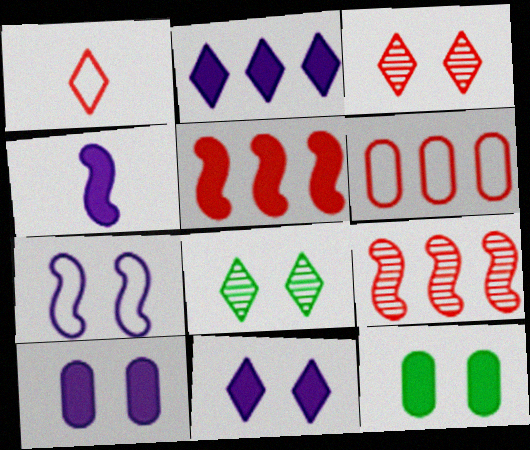[[1, 2, 8], 
[2, 4, 10], 
[3, 7, 12], 
[4, 6, 8]]